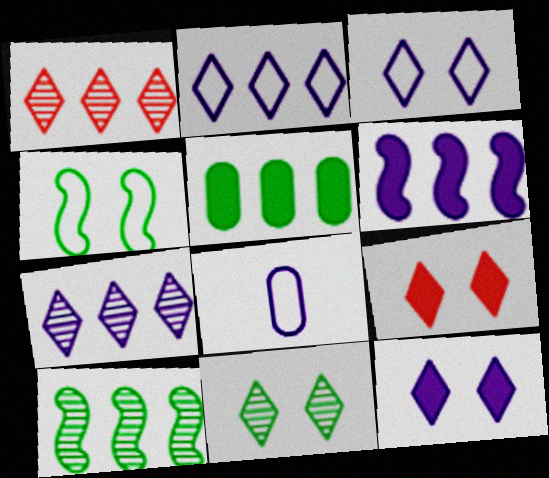[[3, 9, 11], 
[8, 9, 10]]